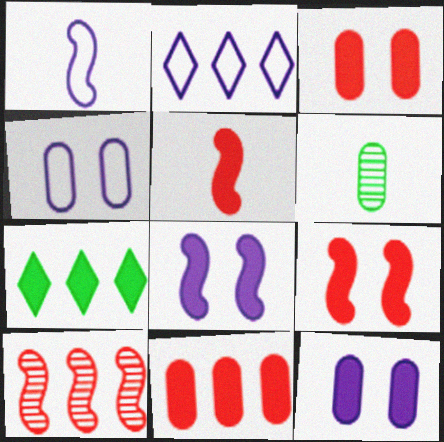[[1, 2, 4], 
[2, 6, 9], 
[4, 6, 11], 
[5, 7, 12]]